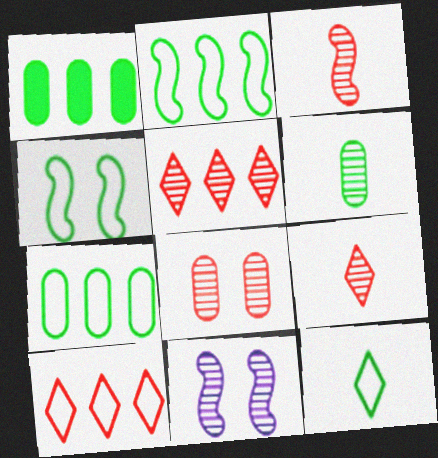[[3, 5, 8], 
[4, 7, 12], 
[5, 6, 11]]